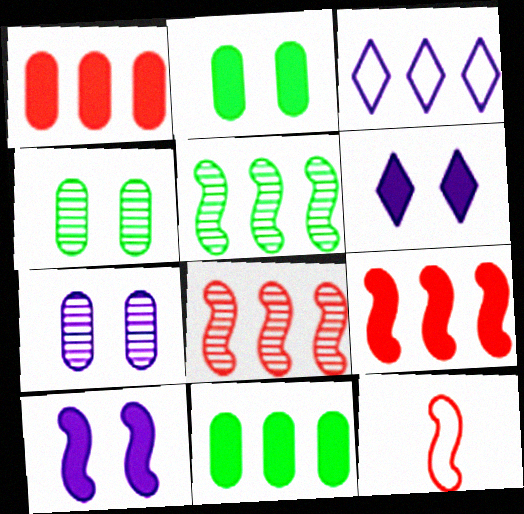[[1, 3, 5], 
[3, 8, 11], 
[5, 10, 12]]